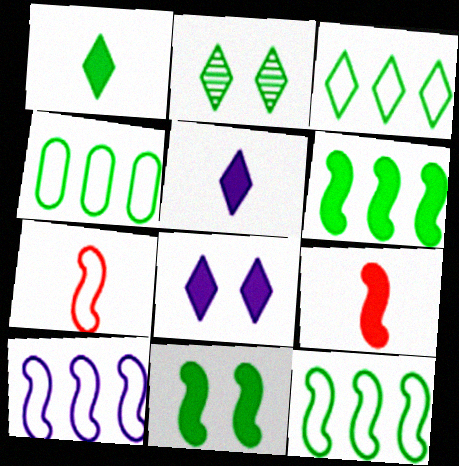[[1, 2, 3], 
[3, 4, 12]]